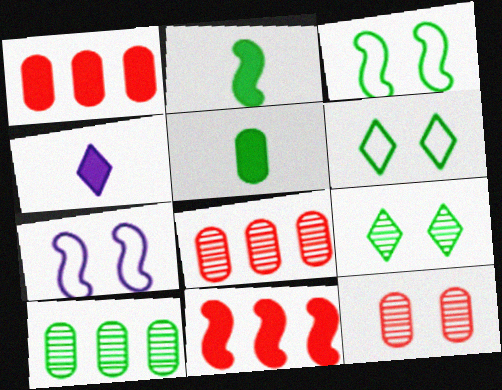[[2, 6, 10], 
[3, 4, 8]]